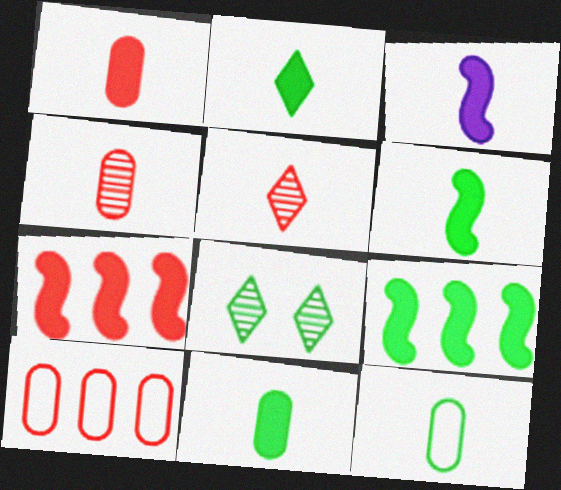[[1, 2, 3], 
[2, 6, 11], 
[3, 5, 12], 
[3, 8, 10], 
[8, 9, 12]]